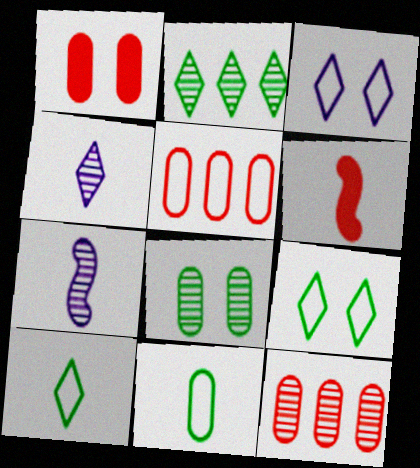[[4, 6, 11]]